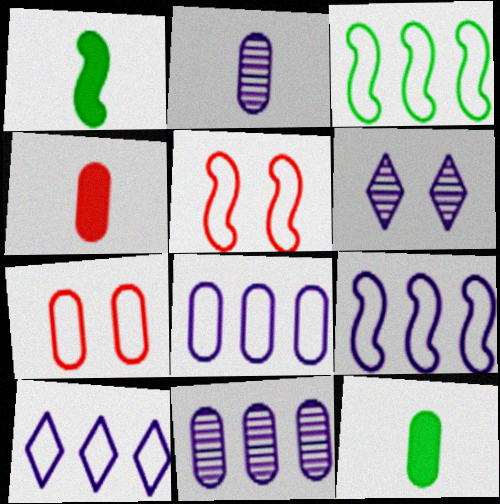[[3, 4, 6], 
[7, 11, 12], 
[8, 9, 10]]